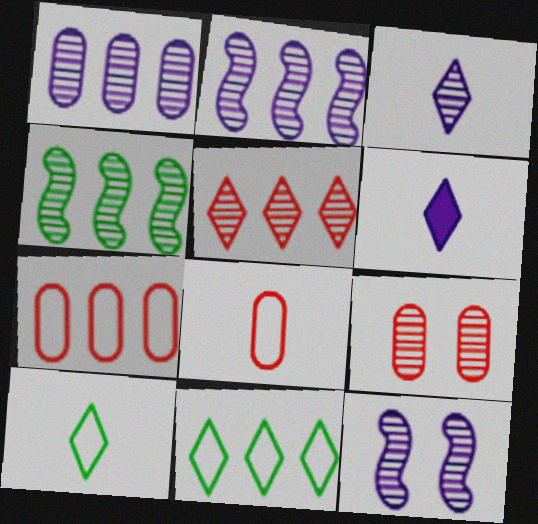[[1, 3, 12], 
[1, 4, 5], 
[3, 4, 9]]